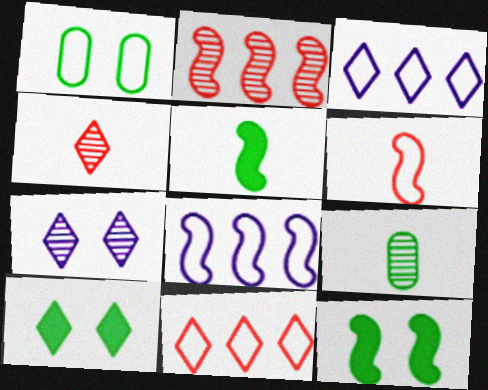[[1, 3, 6], 
[2, 7, 9], 
[3, 4, 10]]